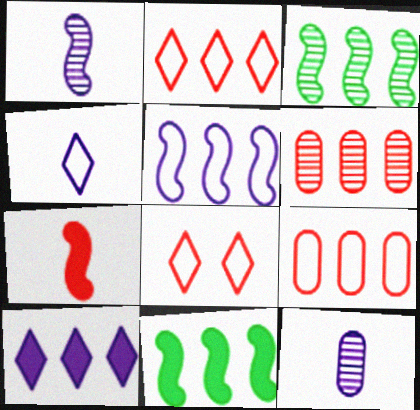[[3, 9, 10], 
[6, 7, 8], 
[8, 11, 12]]